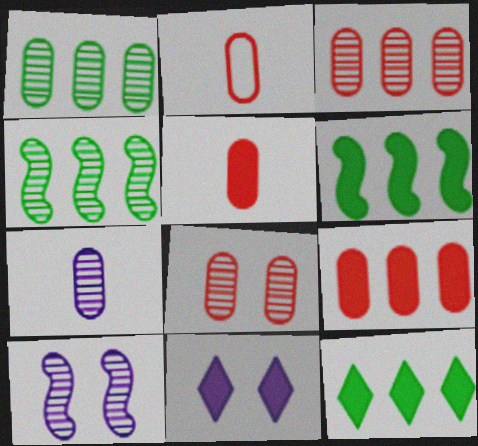[[1, 7, 8], 
[2, 4, 11], 
[2, 8, 9], 
[2, 10, 12], 
[5, 6, 11]]